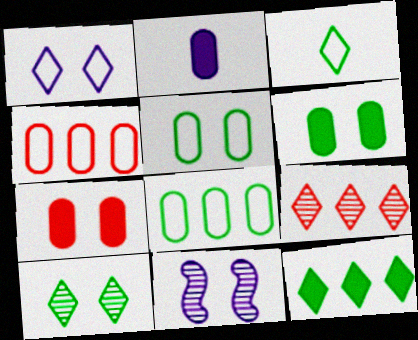[[3, 10, 12]]